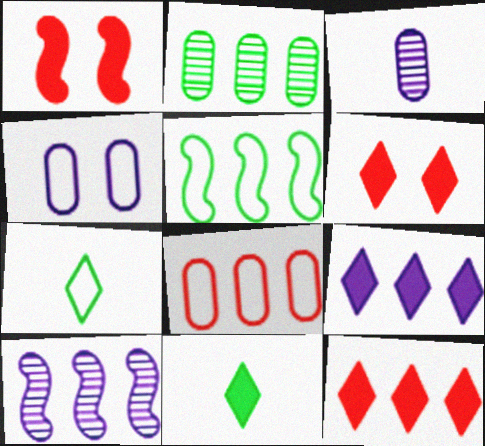[[3, 5, 6], 
[6, 9, 11]]